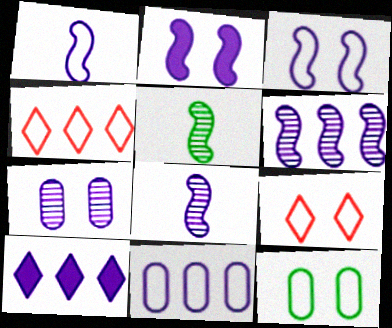[[1, 2, 6], 
[1, 4, 12], 
[1, 7, 10], 
[3, 9, 12], 
[6, 10, 11]]